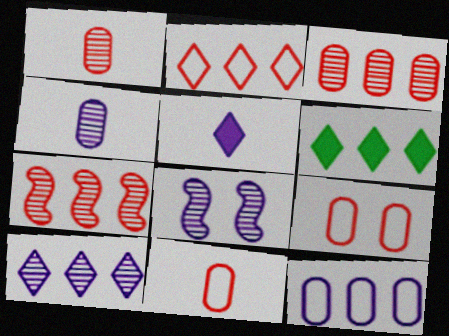[[2, 6, 10], 
[4, 8, 10], 
[5, 8, 12], 
[6, 7, 12], 
[6, 8, 11]]